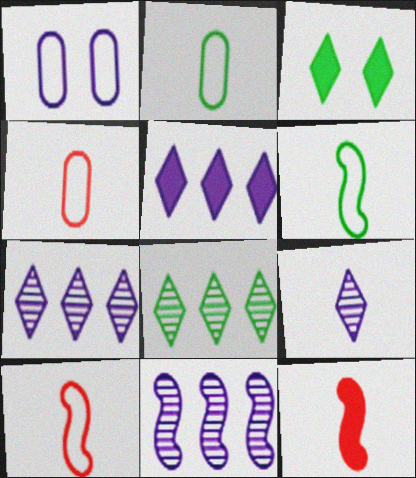[[1, 8, 12], 
[2, 9, 12], 
[3, 4, 11]]